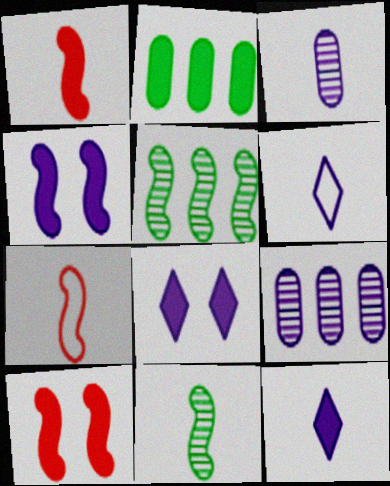[[1, 2, 8], 
[2, 10, 12], 
[4, 5, 7], 
[4, 6, 9]]